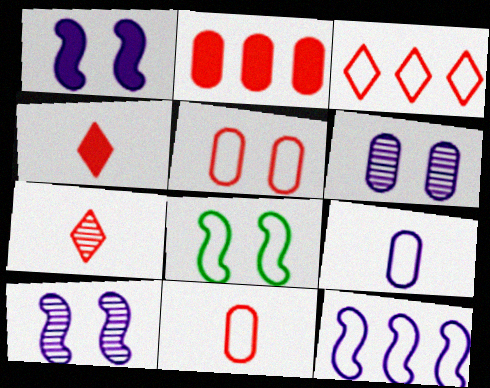[[3, 8, 9]]